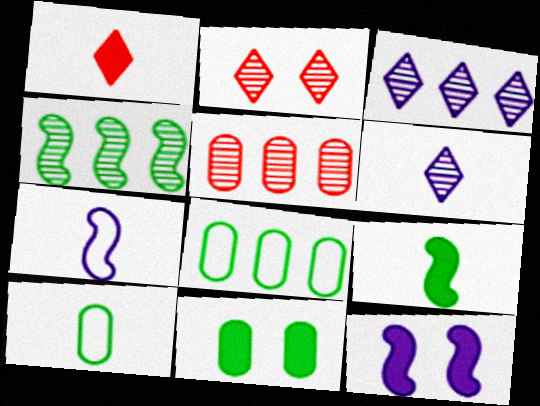[[3, 4, 5]]